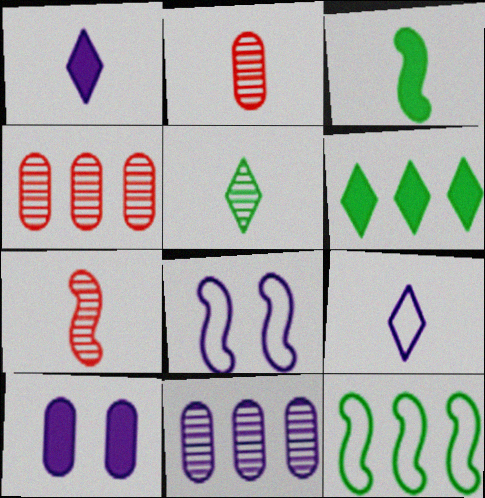[[1, 8, 11], 
[2, 3, 9], 
[2, 6, 8]]